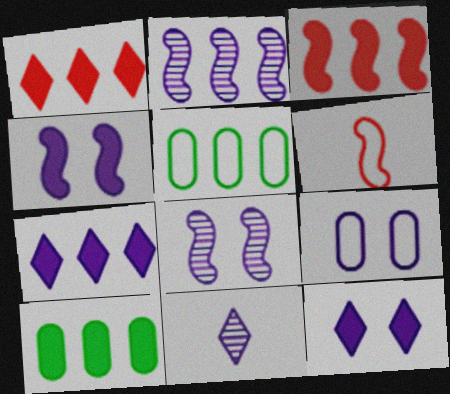[[1, 2, 5], 
[3, 7, 10], 
[8, 9, 12]]